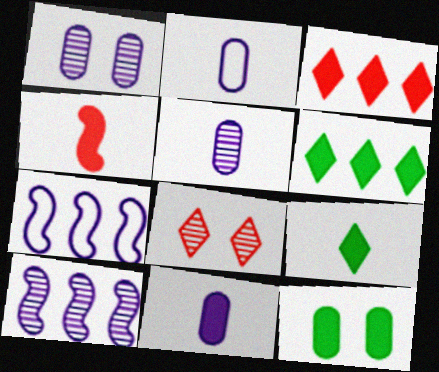[[2, 5, 11], 
[4, 9, 11]]